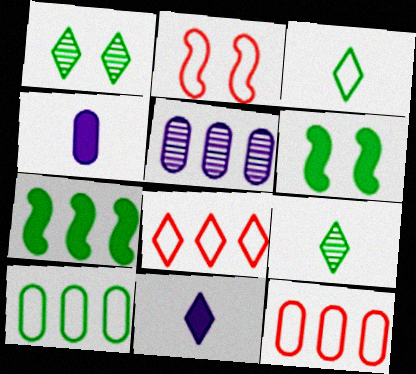[[1, 8, 11], 
[5, 7, 8], 
[6, 9, 10]]